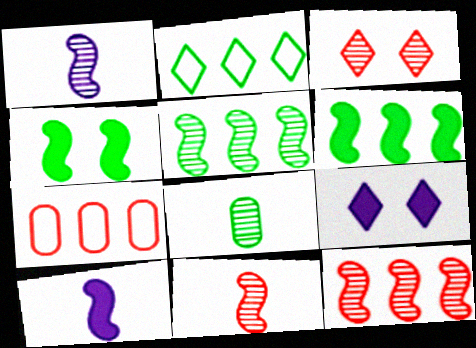[[2, 4, 8]]